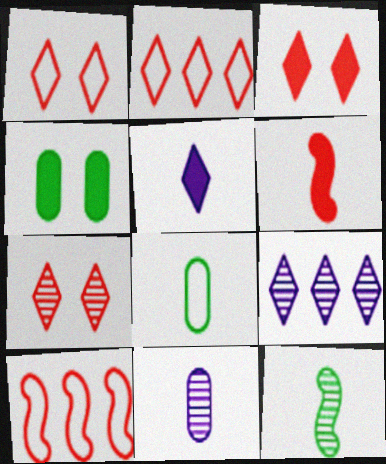[[1, 3, 7]]